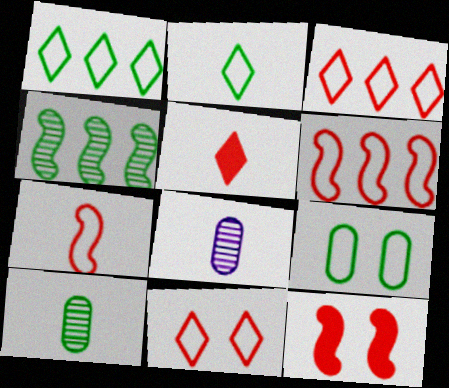[[1, 8, 12]]